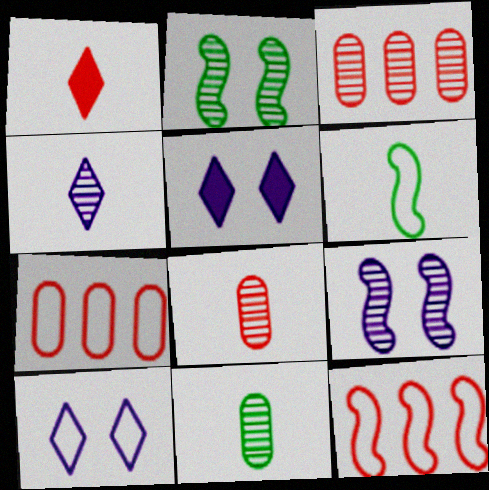[[2, 3, 4], 
[3, 5, 6], 
[5, 11, 12], 
[6, 7, 10]]